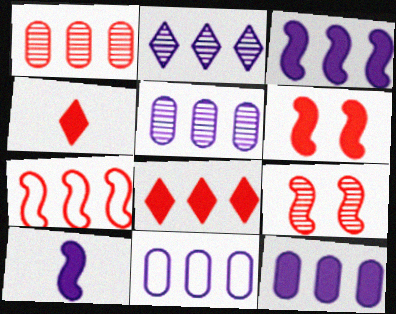[[1, 7, 8], 
[2, 3, 11], 
[5, 11, 12]]